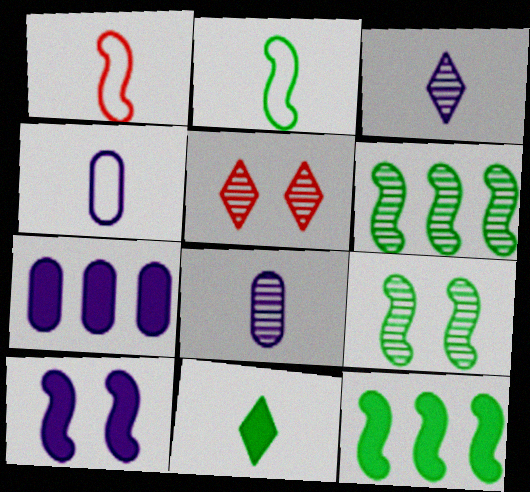[[1, 6, 10], 
[1, 8, 11], 
[2, 5, 7], 
[2, 9, 12], 
[4, 5, 12], 
[5, 6, 8]]